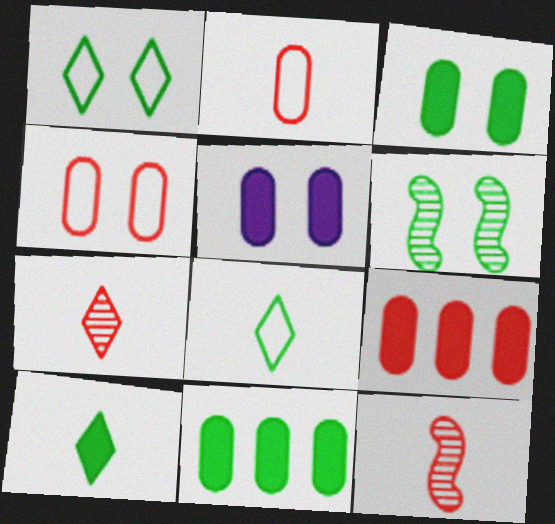[[1, 3, 6], 
[6, 8, 11]]